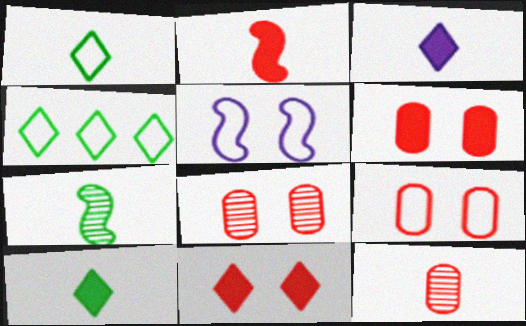[[6, 8, 9]]